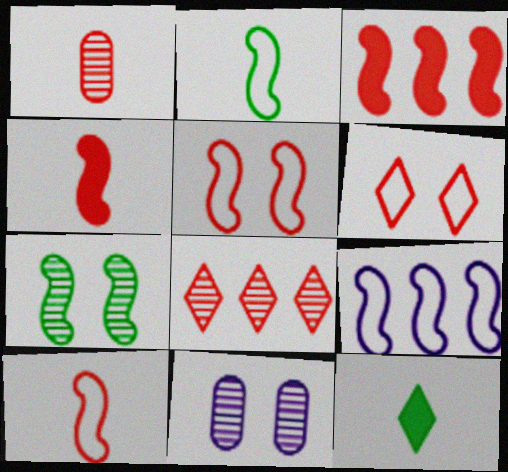[[1, 3, 6], 
[2, 5, 9], 
[4, 7, 9]]